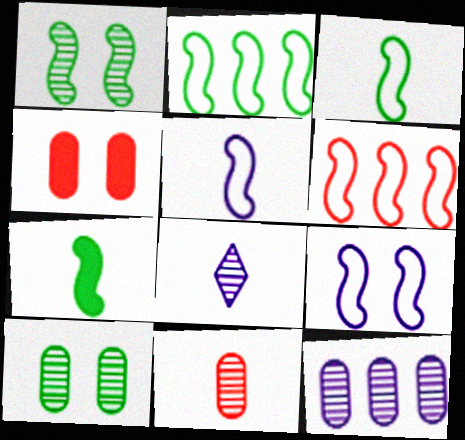[[1, 2, 7], 
[2, 4, 8], 
[3, 6, 9], 
[10, 11, 12]]